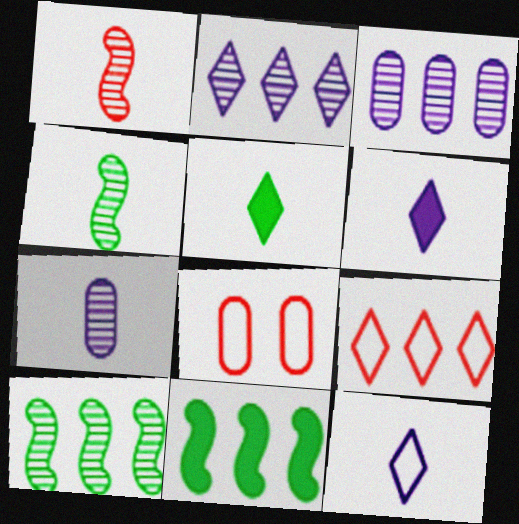[[3, 9, 11], 
[6, 8, 10]]